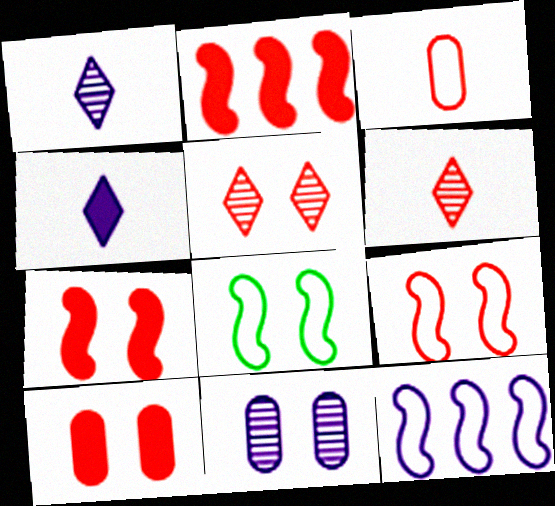[[2, 3, 5], 
[4, 11, 12], 
[5, 9, 10]]